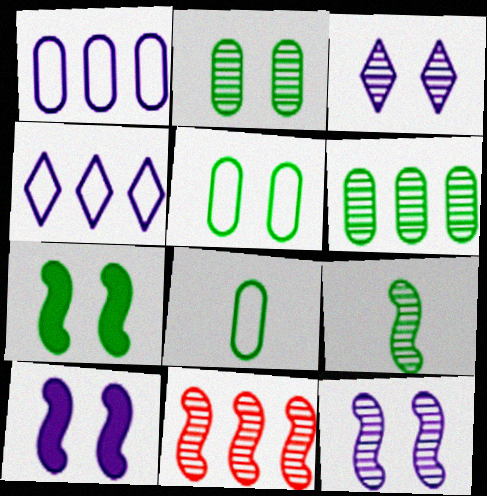[[9, 11, 12]]